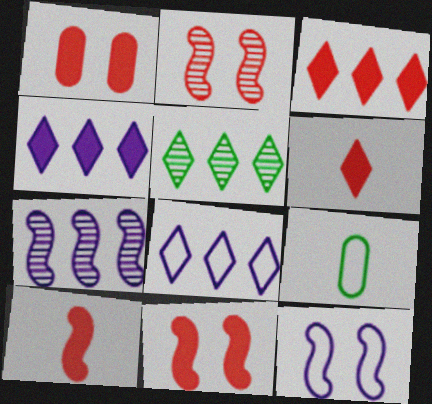[[1, 3, 10], 
[2, 4, 9], 
[3, 5, 8]]